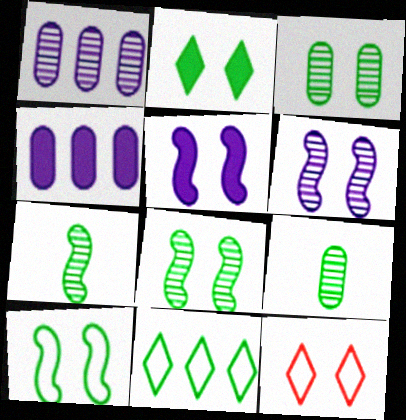[[2, 3, 10], 
[3, 5, 12], 
[4, 7, 12]]